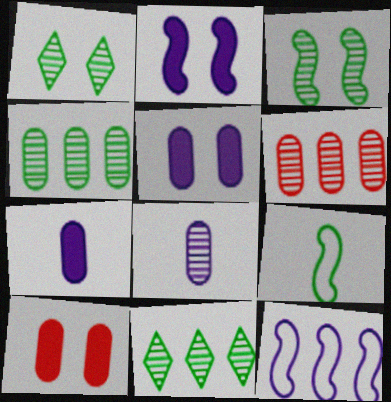[]